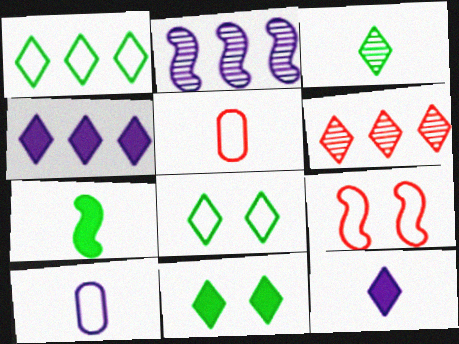[[1, 3, 11], 
[1, 4, 6], 
[1, 9, 10], 
[2, 5, 11], 
[2, 7, 9], 
[6, 8, 12]]